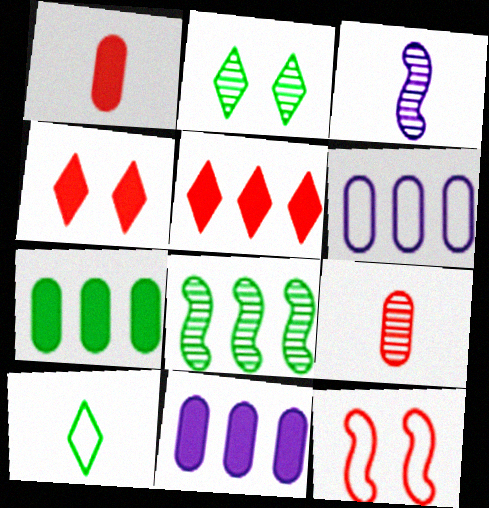[[1, 3, 10], 
[5, 6, 8], 
[5, 9, 12], 
[6, 10, 12]]